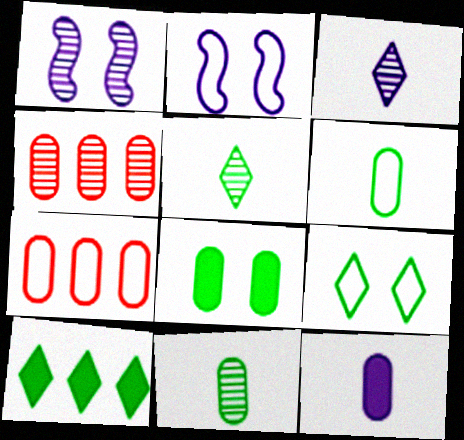[[1, 4, 5], 
[5, 9, 10]]